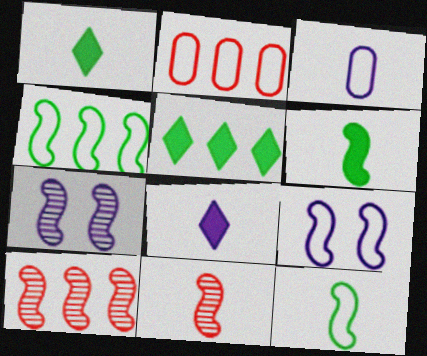[[1, 2, 7], 
[1, 3, 11], 
[6, 9, 10]]